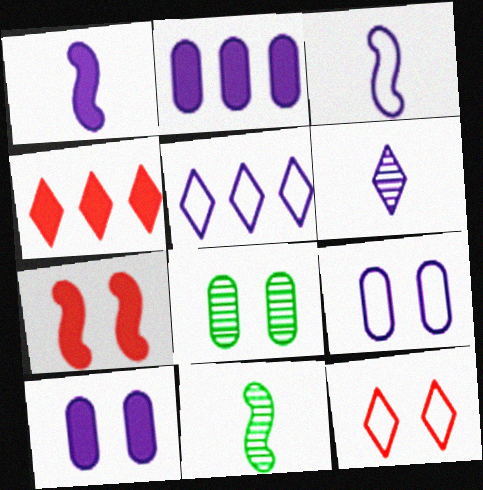[[2, 11, 12], 
[3, 4, 8], 
[3, 5, 9], 
[4, 9, 11]]